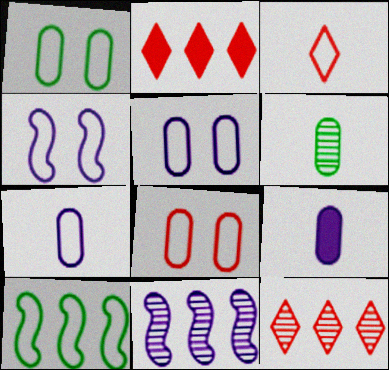[[1, 5, 8], 
[2, 4, 6], 
[3, 5, 10]]